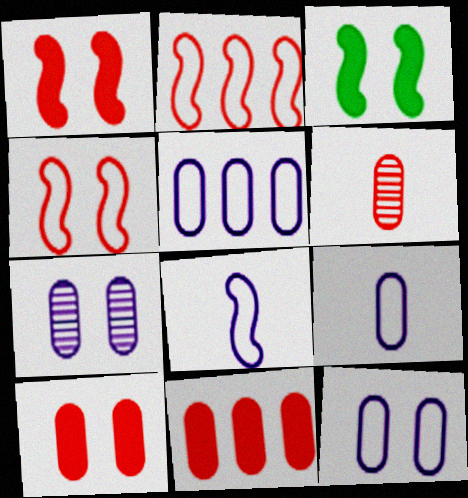[[5, 9, 12]]